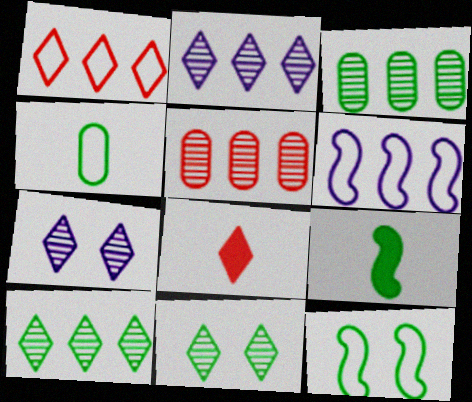[]